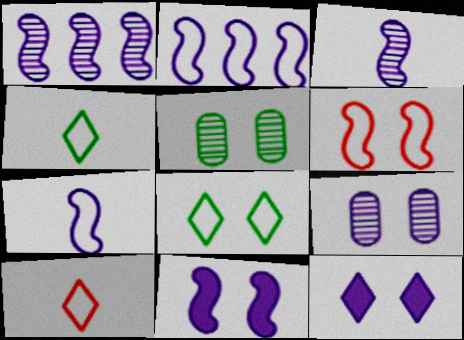[[1, 7, 11], 
[2, 3, 11], 
[5, 6, 12]]